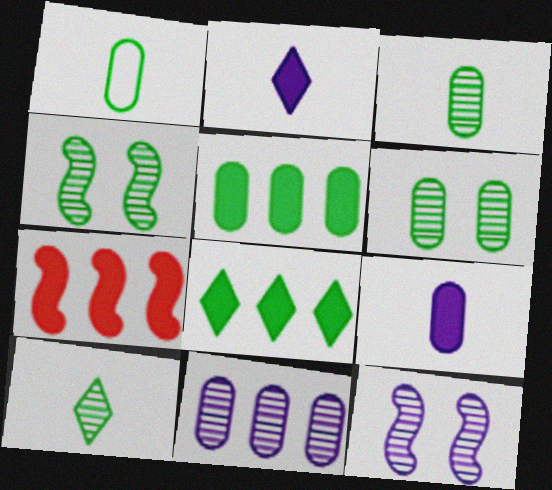[[1, 4, 8], 
[1, 5, 6]]